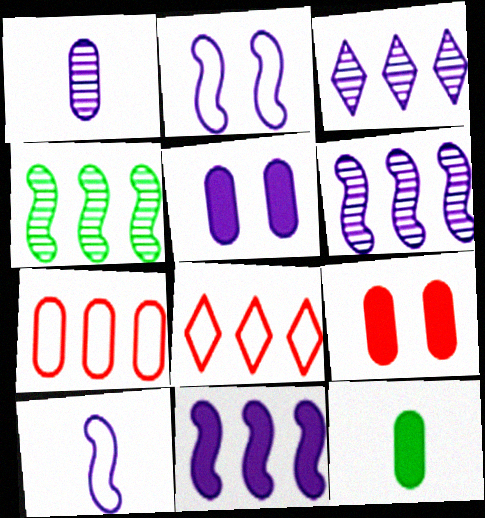[[3, 5, 10]]